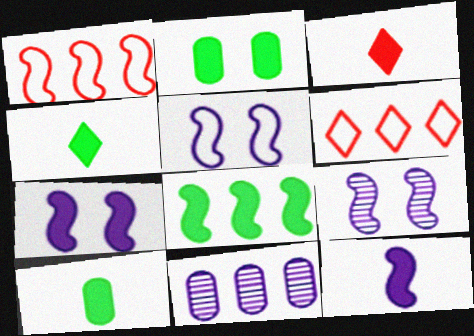[[2, 4, 8], 
[3, 10, 12], 
[5, 7, 9], 
[6, 8, 11], 
[6, 9, 10]]